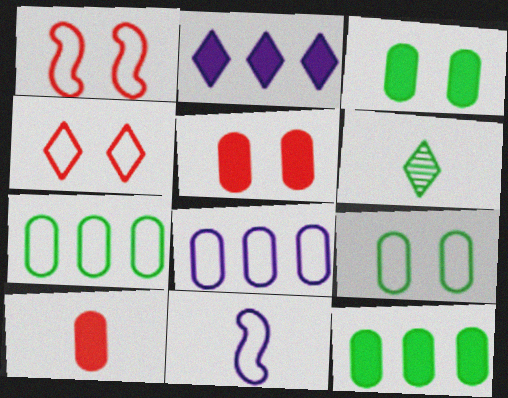[[2, 4, 6], 
[4, 7, 11], 
[6, 10, 11]]